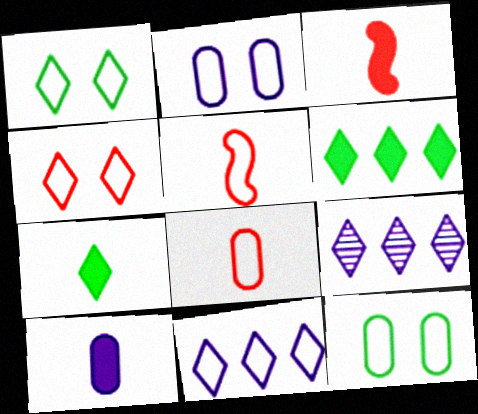[[3, 7, 10], 
[3, 9, 12], 
[4, 7, 9], 
[5, 11, 12]]